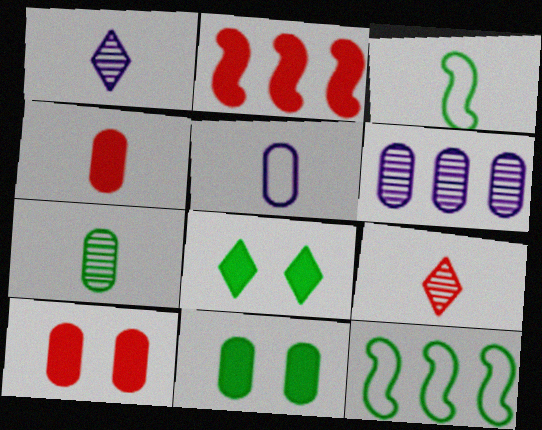[[1, 3, 4], 
[1, 10, 12], 
[4, 5, 7], 
[7, 8, 12]]